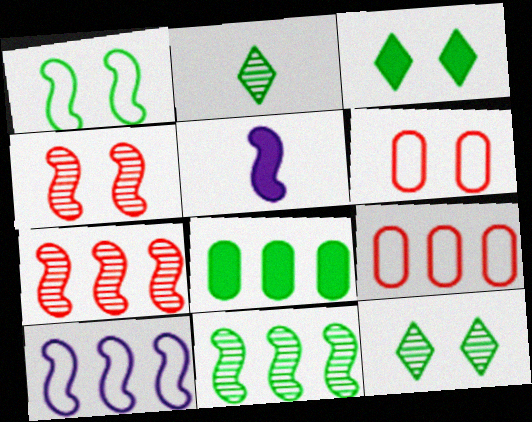[[1, 2, 8], 
[1, 5, 7], 
[5, 9, 12]]